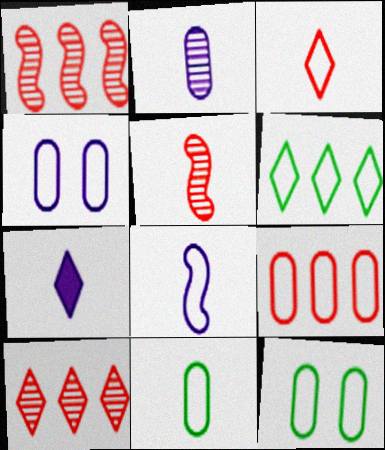[[1, 7, 12], 
[2, 7, 8], 
[3, 8, 11], 
[4, 9, 11], 
[5, 7, 11]]